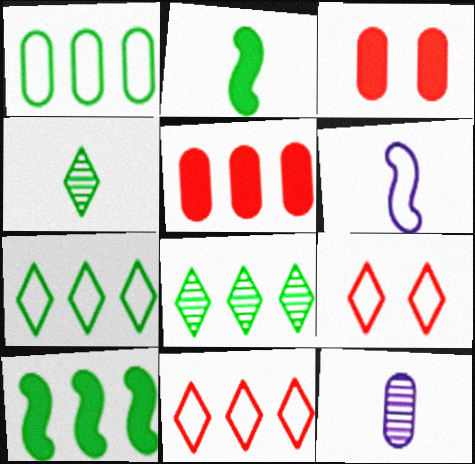[[1, 3, 12], 
[1, 6, 9], 
[1, 8, 10], 
[3, 6, 8], 
[9, 10, 12]]